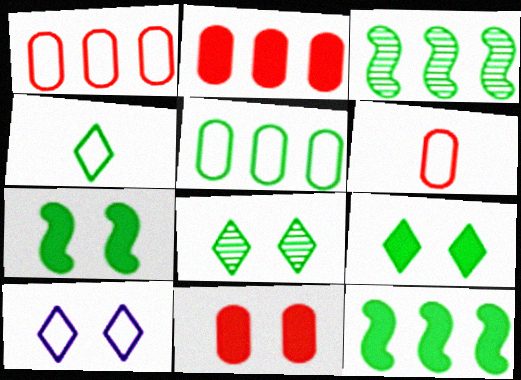[]